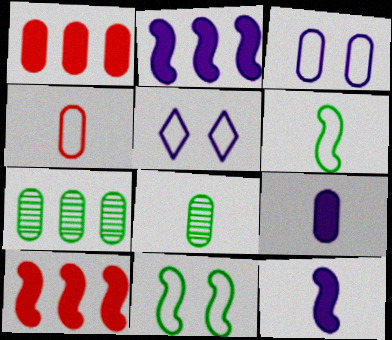[[1, 3, 8], 
[4, 8, 9], 
[5, 8, 10]]